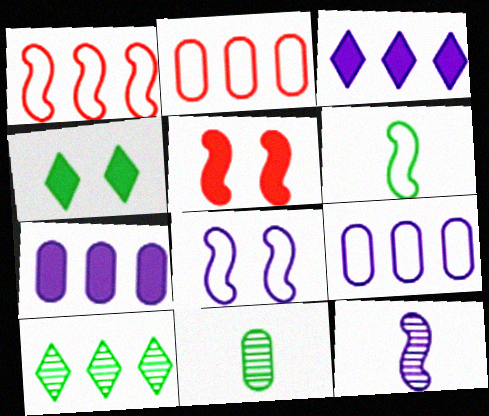[[1, 6, 8], 
[1, 7, 10], 
[2, 4, 12]]